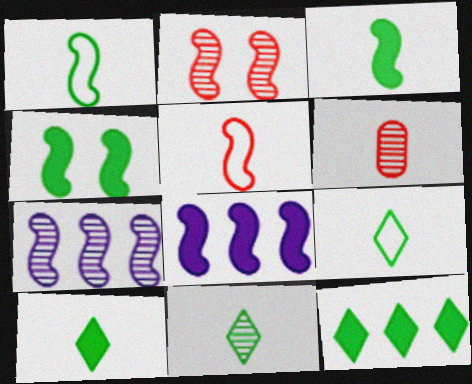[[1, 2, 8], 
[4, 5, 7], 
[9, 10, 11]]